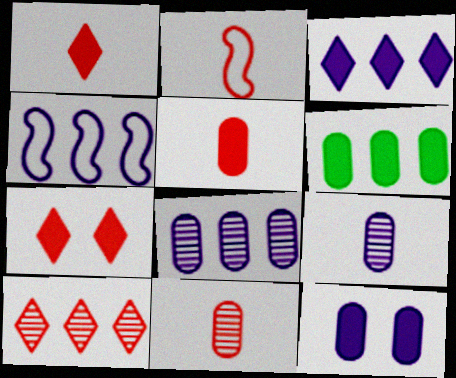[[1, 2, 11], 
[3, 4, 8], 
[4, 6, 10], 
[5, 6, 12]]